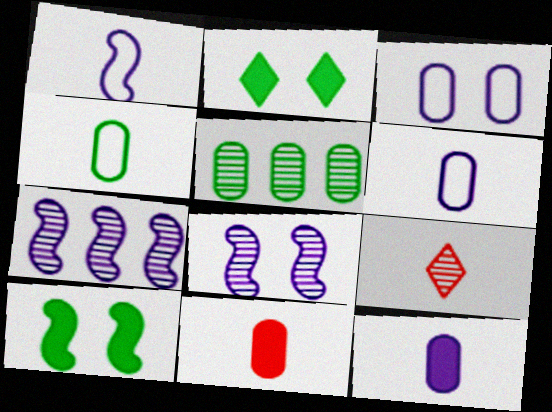[[3, 5, 11], 
[5, 8, 9]]